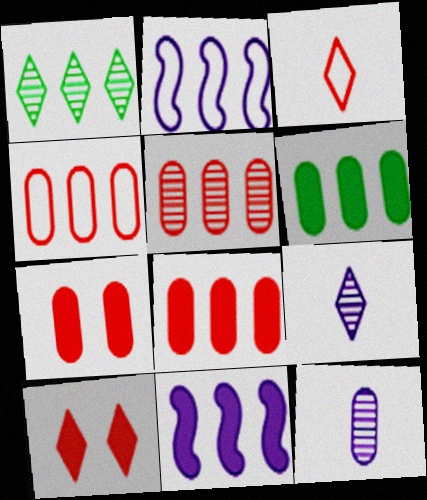[[1, 2, 8], 
[1, 4, 11], 
[4, 5, 8]]